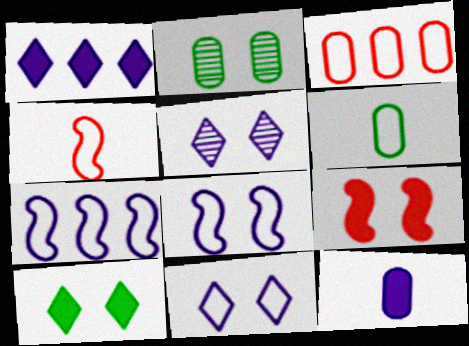[[1, 2, 4], 
[2, 3, 12], 
[2, 9, 11], 
[5, 7, 12]]